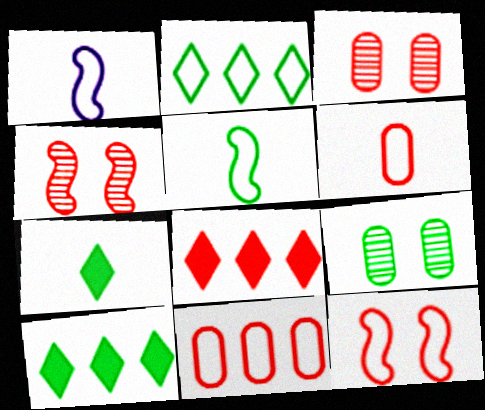[[1, 3, 10], 
[1, 8, 9], 
[4, 6, 8], 
[5, 9, 10]]